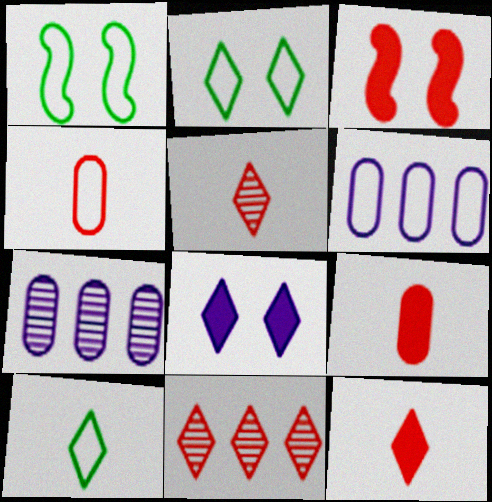[[1, 7, 12], 
[3, 4, 11], 
[3, 7, 10], 
[8, 10, 11]]